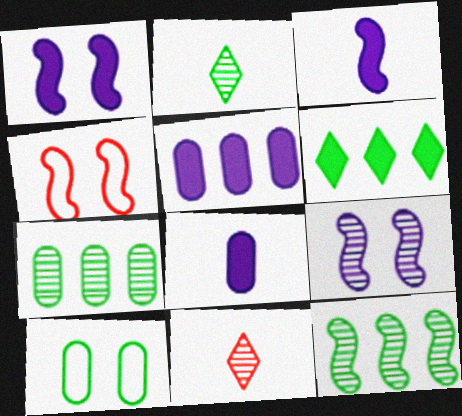[[2, 4, 5], 
[3, 4, 12], 
[7, 9, 11]]